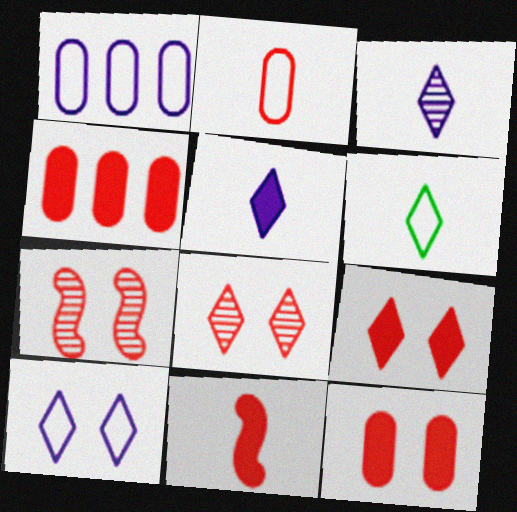[[4, 9, 11]]